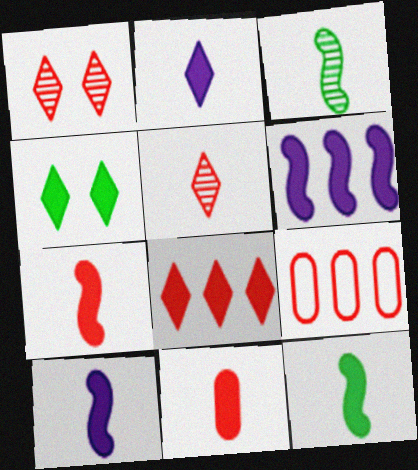[[1, 7, 9], 
[2, 4, 8], 
[2, 11, 12], 
[4, 6, 11], 
[7, 10, 12]]